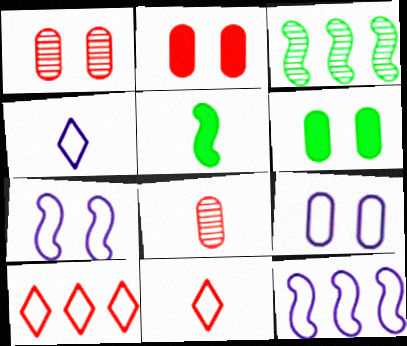[[1, 6, 9], 
[2, 3, 4], 
[4, 5, 8], 
[4, 9, 12]]